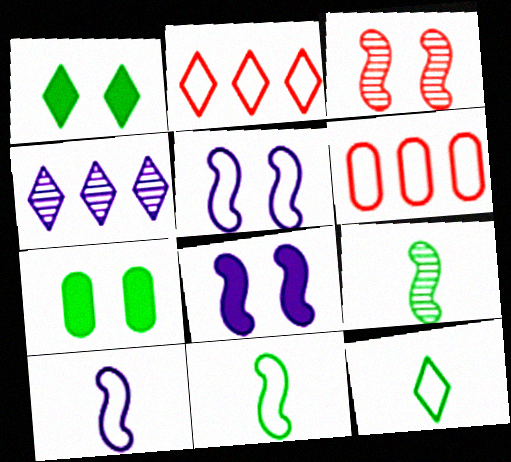[[5, 6, 12]]